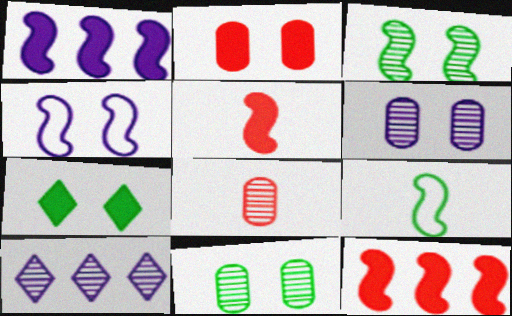[[2, 9, 10], 
[3, 8, 10]]